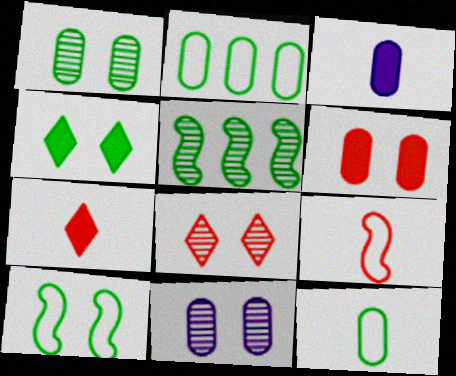[[1, 4, 10], 
[4, 5, 12]]